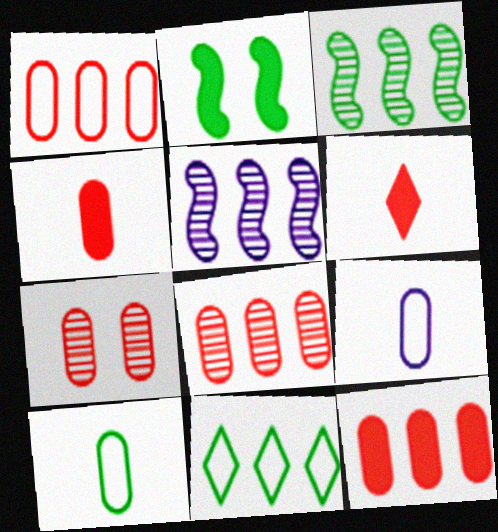[[1, 4, 7], 
[1, 8, 12], 
[5, 11, 12]]